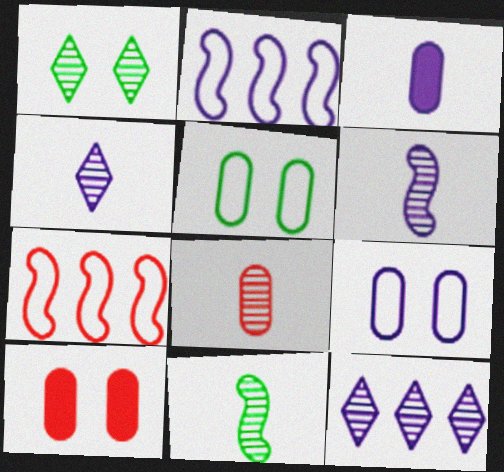[[1, 3, 7], 
[4, 8, 11]]